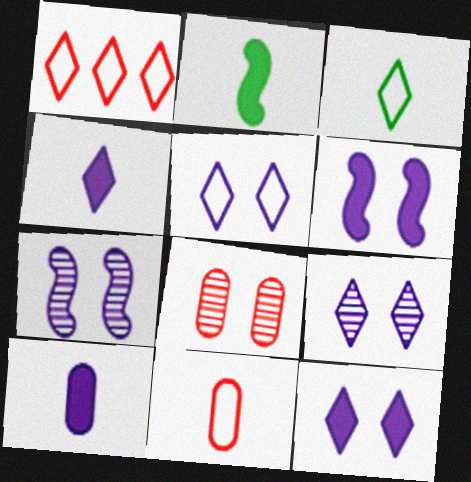[[1, 3, 5], 
[5, 9, 12]]